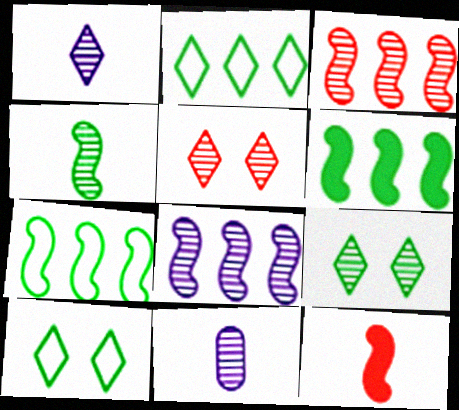[[3, 9, 11]]